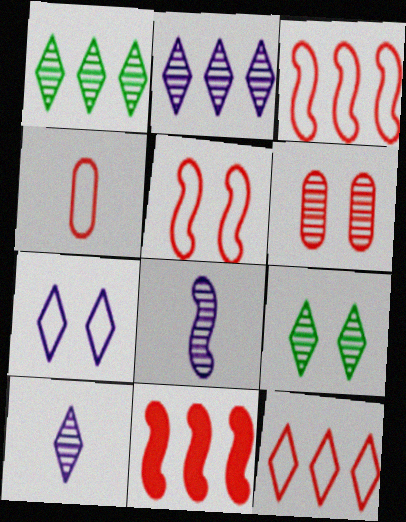[[1, 6, 8], 
[4, 5, 12]]